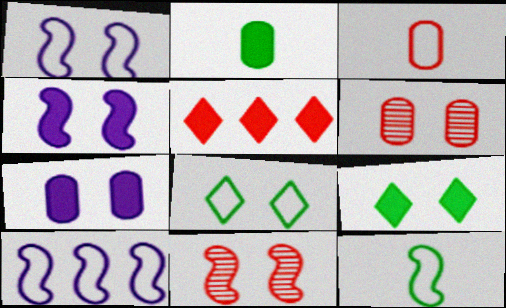[[1, 6, 9], 
[2, 4, 5], 
[3, 5, 11], 
[3, 8, 10], 
[4, 6, 8], 
[7, 8, 11]]